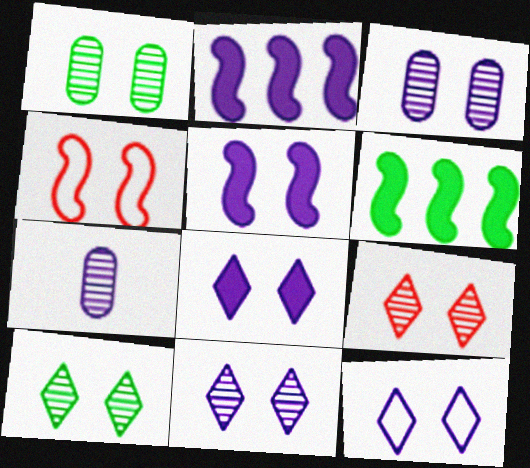[[1, 4, 8], 
[2, 7, 12], 
[3, 5, 12], 
[8, 11, 12], 
[9, 10, 11]]